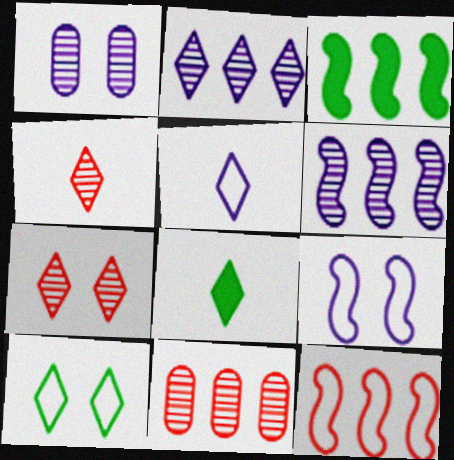[[1, 8, 12], 
[3, 6, 12], 
[4, 5, 8], 
[8, 9, 11]]